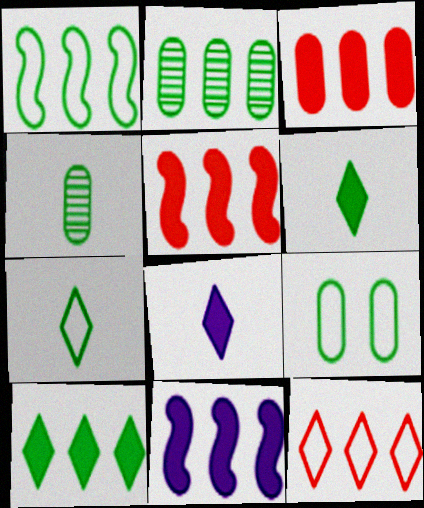[[1, 2, 10], 
[1, 7, 9], 
[2, 11, 12], 
[3, 10, 11]]